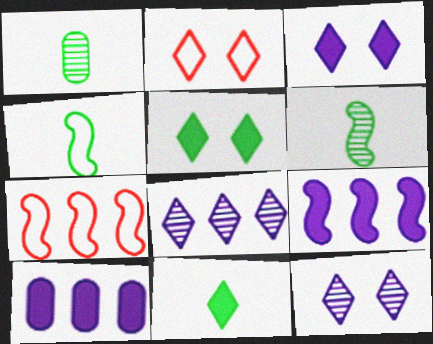[[1, 2, 9], 
[1, 3, 7], 
[1, 4, 11], 
[2, 5, 12], 
[2, 6, 10], 
[2, 8, 11]]